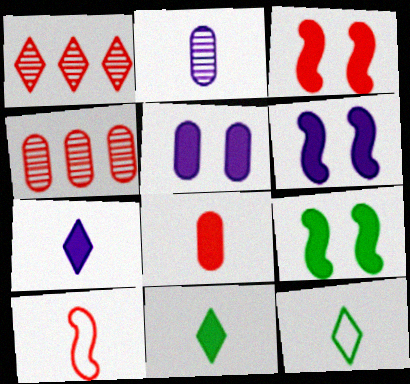[[2, 10, 11], 
[3, 6, 9], 
[4, 6, 12]]